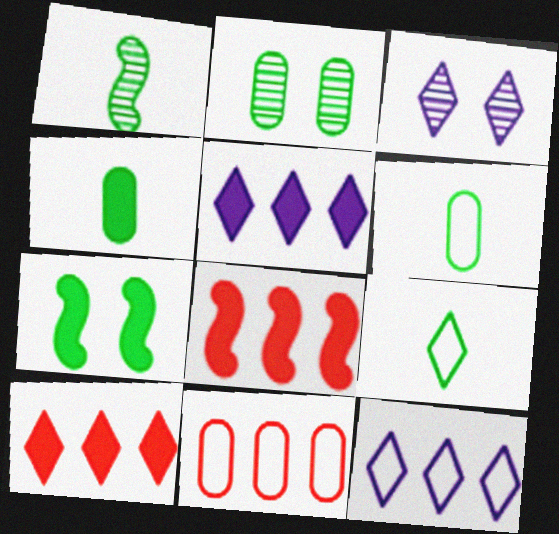[[1, 4, 9], 
[3, 6, 8], 
[3, 9, 10]]